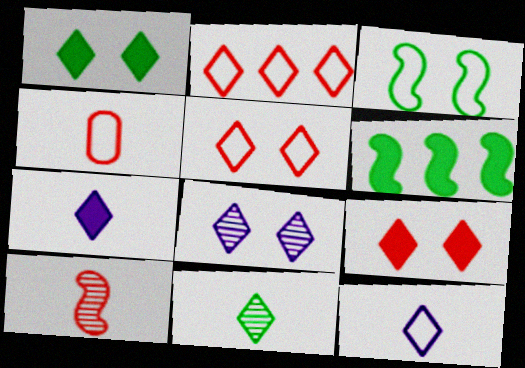[[1, 5, 8], 
[4, 6, 8]]